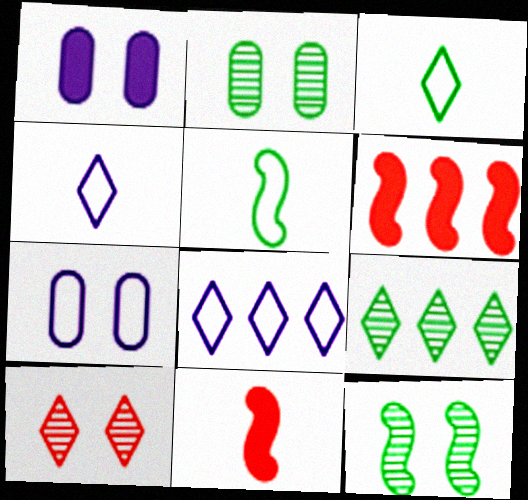[[2, 4, 6], 
[2, 8, 11], 
[7, 9, 11]]